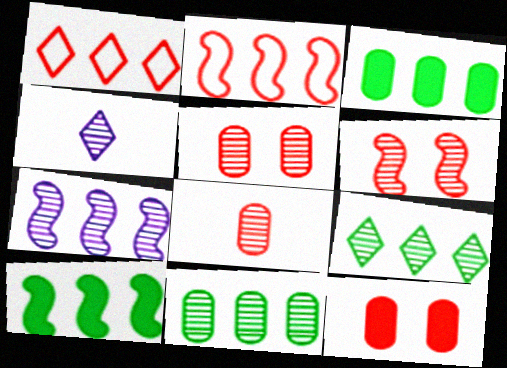[[1, 3, 7], 
[2, 7, 10], 
[4, 6, 11]]